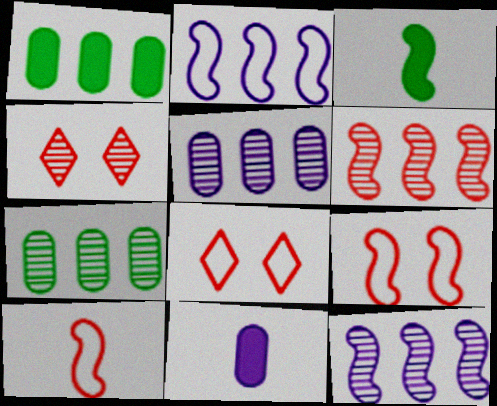[[3, 5, 8], 
[3, 9, 12]]